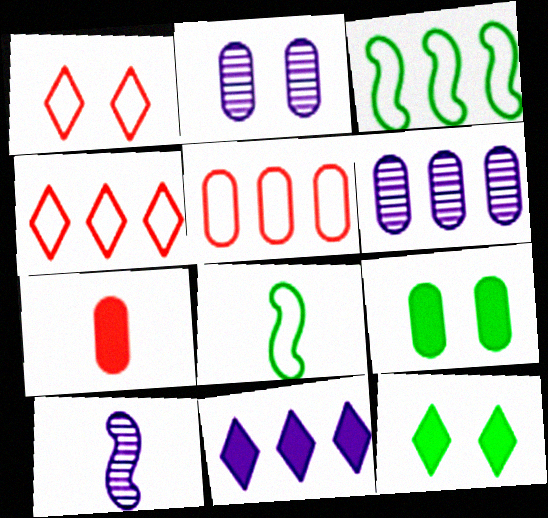[[4, 9, 10], 
[5, 10, 12]]